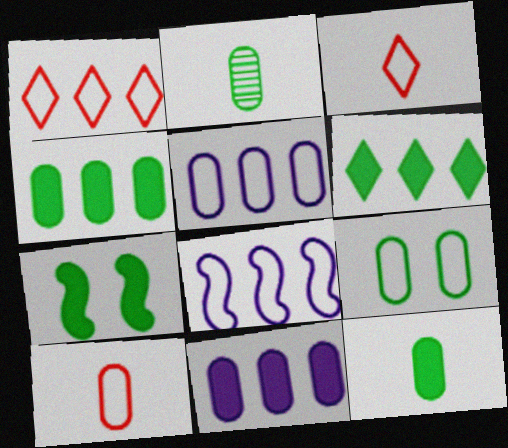[[2, 4, 9], 
[3, 8, 9], 
[5, 9, 10], 
[6, 7, 12]]